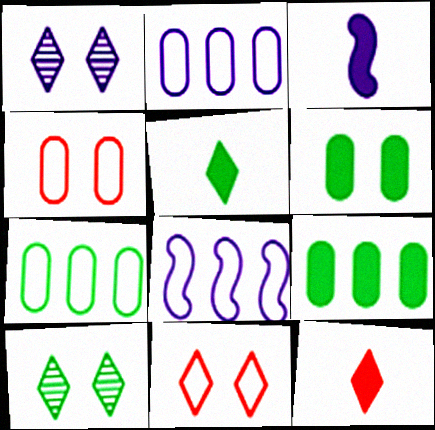[[1, 2, 3]]